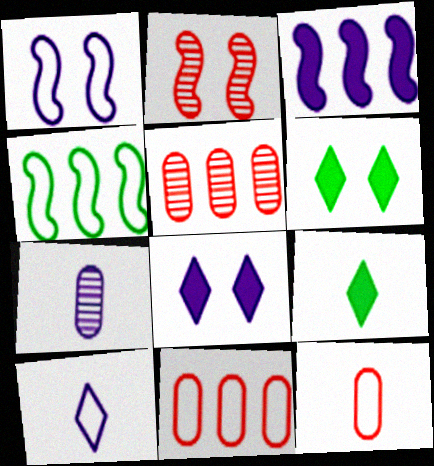[[1, 5, 9]]